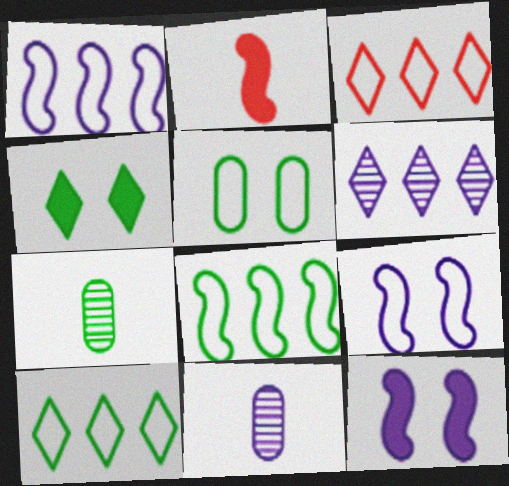[[2, 5, 6], 
[3, 7, 12], 
[4, 7, 8]]